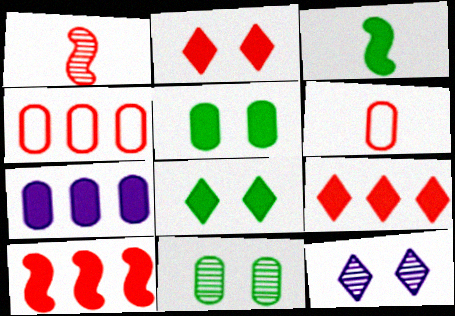[[1, 2, 4], 
[2, 3, 7], 
[3, 4, 12], 
[6, 7, 11]]